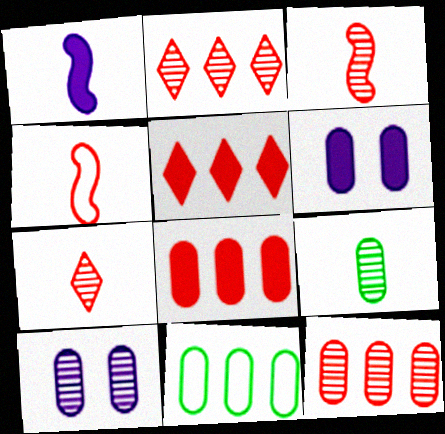[[9, 10, 12]]